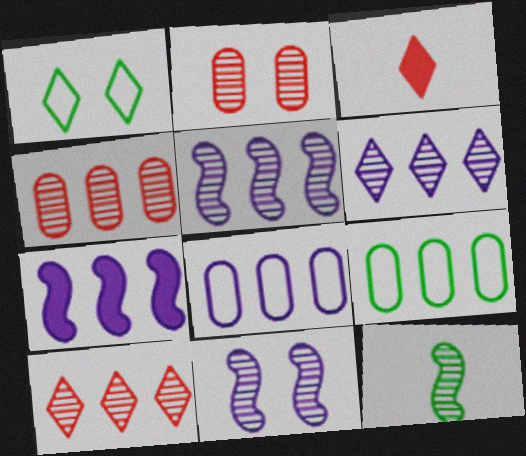[[1, 3, 6], 
[2, 6, 12], 
[3, 9, 11], 
[6, 7, 8], 
[7, 9, 10]]